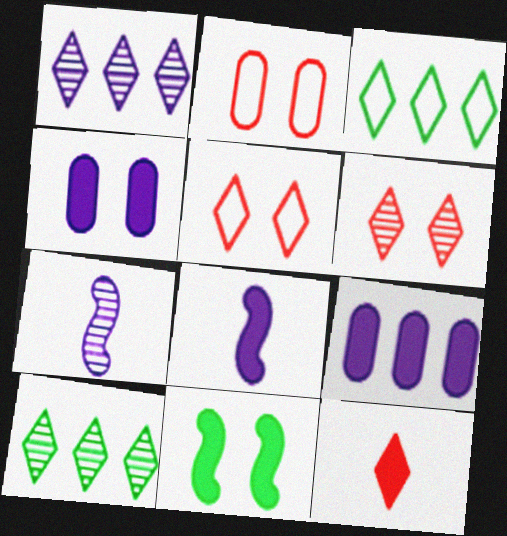[[2, 8, 10], 
[9, 11, 12]]